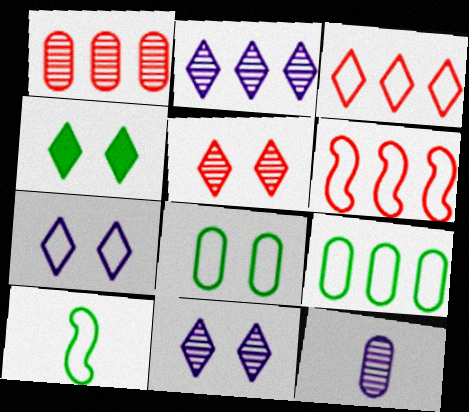[[4, 5, 7], 
[4, 6, 12]]